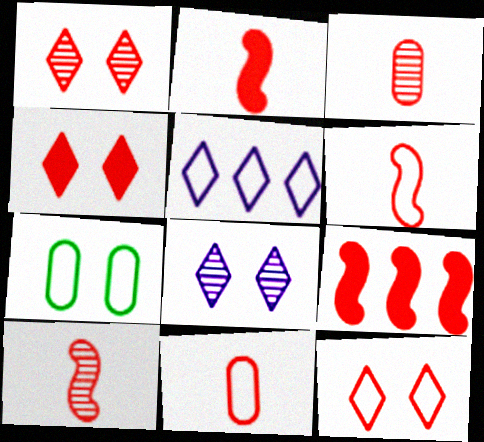[[1, 4, 12], 
[1, 9, 11], 
[2, 6, 10], 
[3, 9, 12], 
[5, 6, 7]]